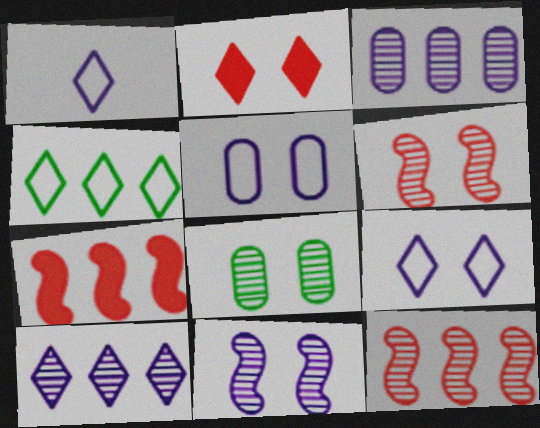[[1, 7, 8], 
[3, 4, 7]]